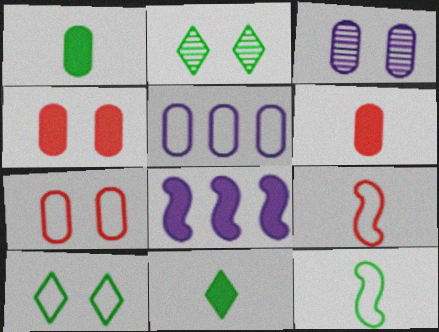[[4, 8, 11], 
[5, 9, 10]]